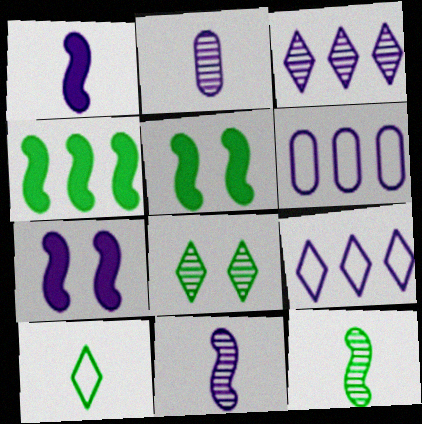[[2, 7, 9]]